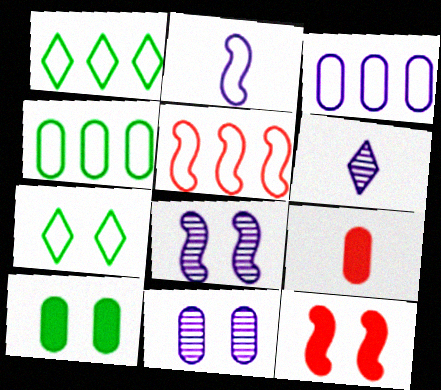[[1, 3, 5], 
[1, 8, 9], 
[4, 6, 12], 
[4, 9, 11], 
[5, 6, 10], 
[7, 11, 12]]